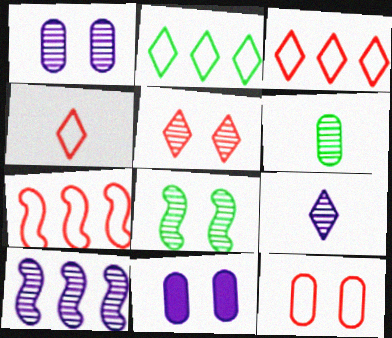[[1, 5, 8], 
[1, 9, 10], 
[4, 7, 12], 
[5, 6, 10]]